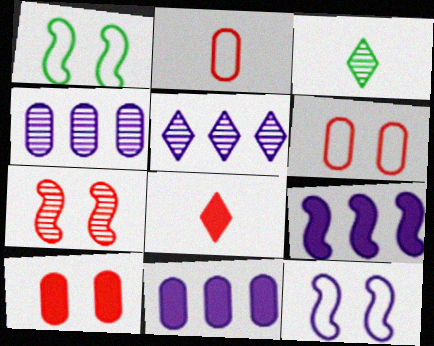[[1, 4, 8], 
[3, 4, 7], 
[3, 6, 9]]